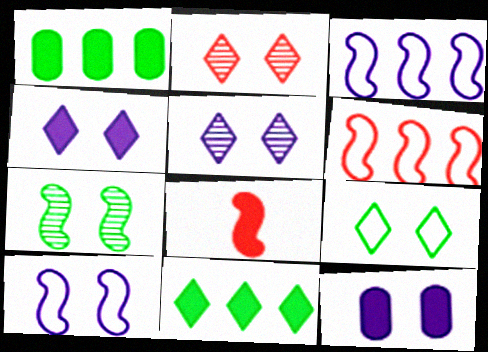[[1, 4, 8], 
[2, 4, 9], 
[3, 7, 8], 
[5, 10, 12], 
[8, 11, 12]]